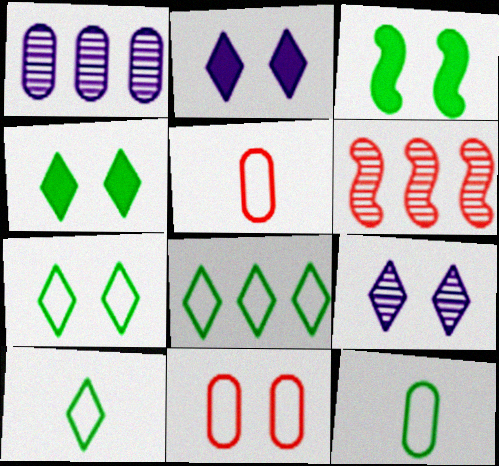[[2, 6, 12], 
[3, 9, 11], 
[7, 8, 10]]